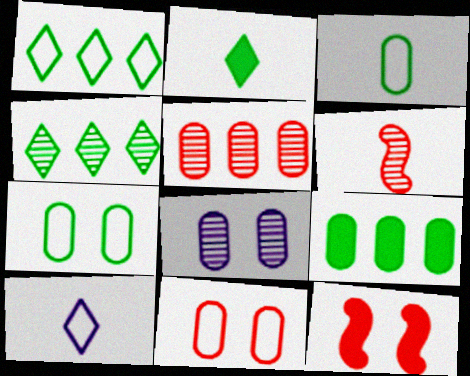[[4, 6, 8]]